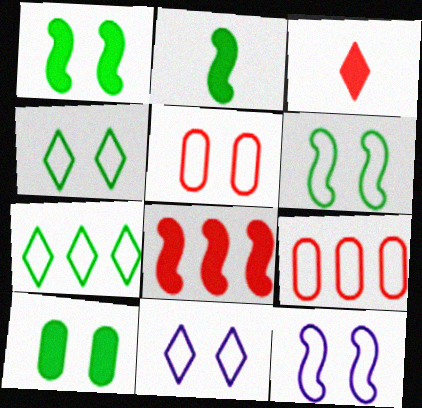[[4, 5, 12], 
[5, 6, 11]]